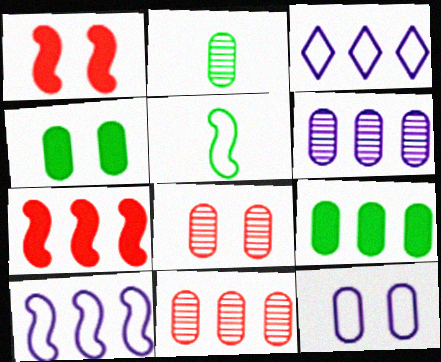[[1, 2, 3], 
[2, 6, 8], 
[4, 8, 12]]